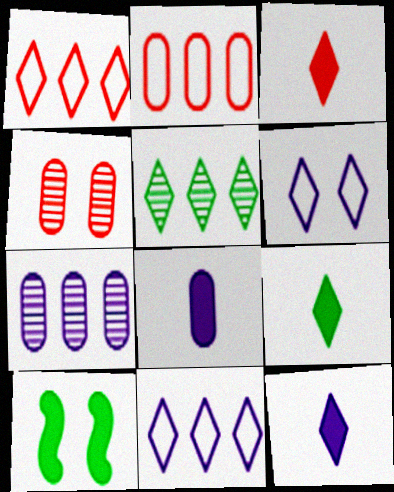[[3, 5, 6], 
[3, 9, 12], 
[4, 6, 10]]